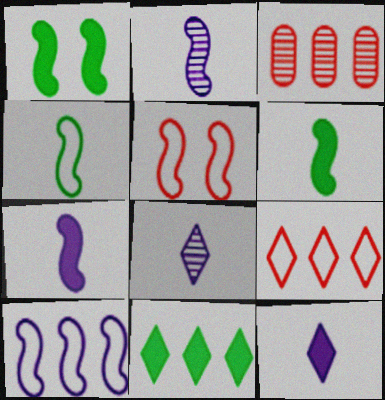[[3, 10, 11], 
[4, 5, 10]]